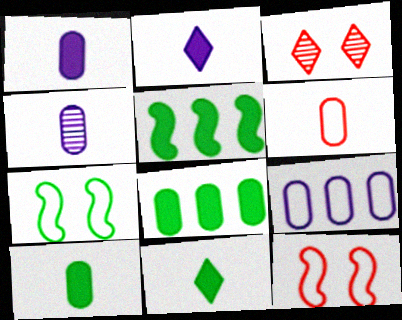[[4, 6, 10]]